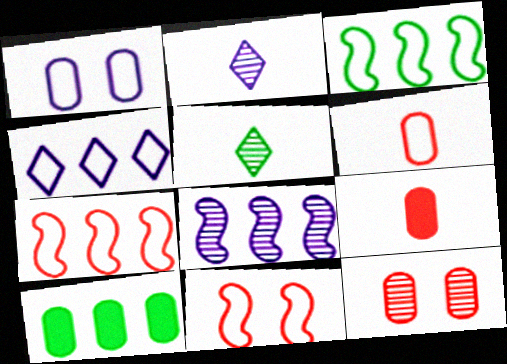[[2, 10, 11], 
[5, 8, 12]]